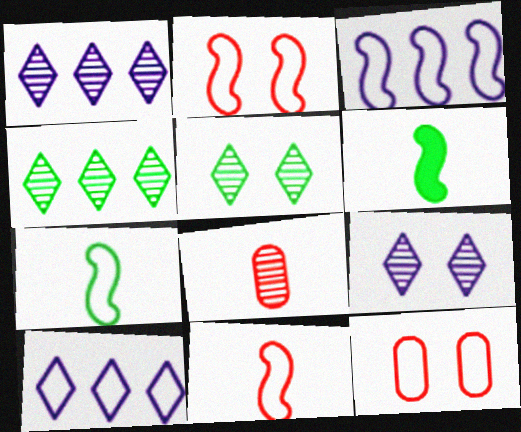[[1, 6, 12], 
[2, 3, 7], 
[7, 10, 12]]